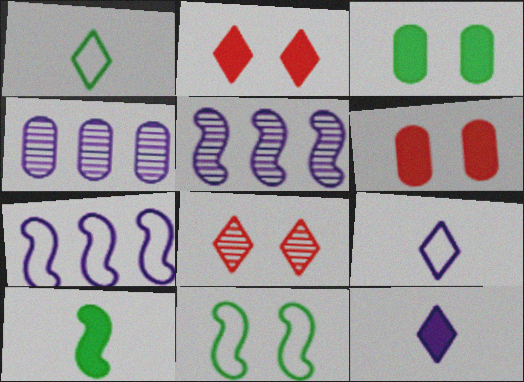[[1, 5, 6]]